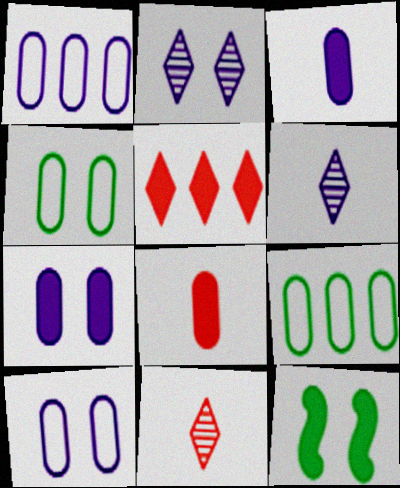[[1, 11, 12], 
[3, 5, 12]]